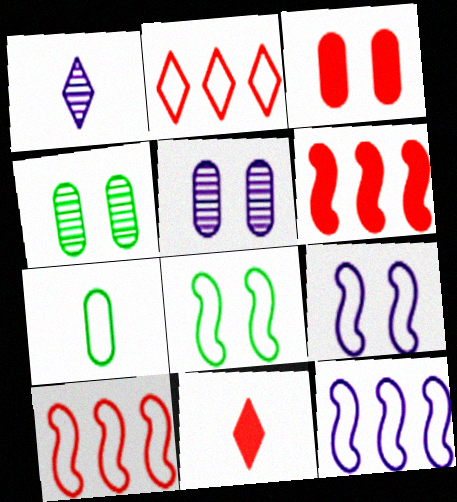[[2, 7, 9], 
[3, 6, 11], 
[4, 11, 12]]